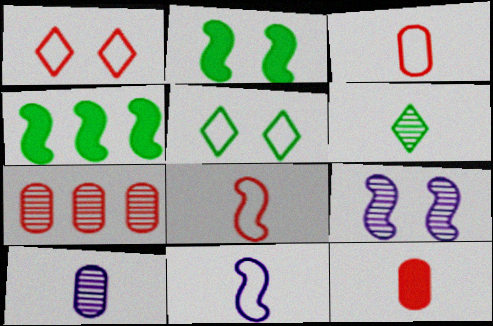[[1, 4, 10], 
[4, 8, 9], 
[6, 7, 9], 
[6, 11, 12]]